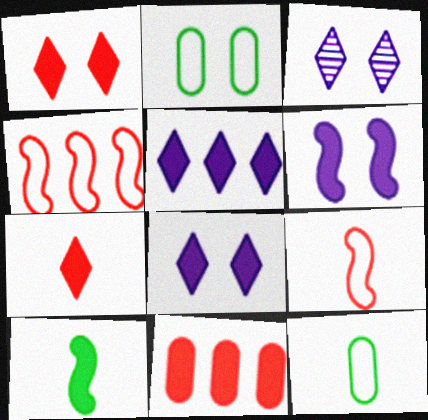[[8, 10, 11]]